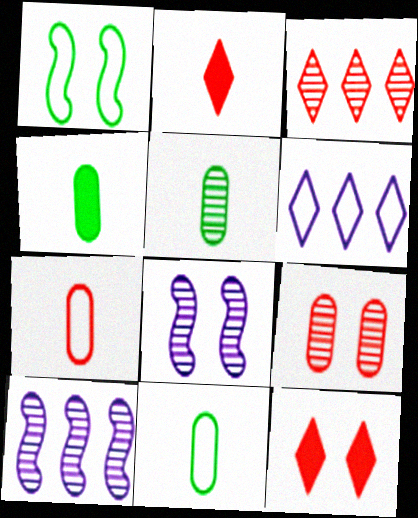[[1, 6, 7], 
[3, 5, 8], 
[4, 5, 11], 
[10, 11, 12]]